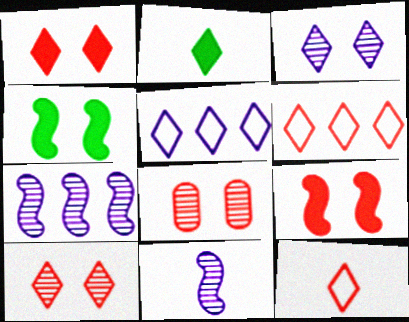[[2, 3, 6], 
[2, 5, 10]]